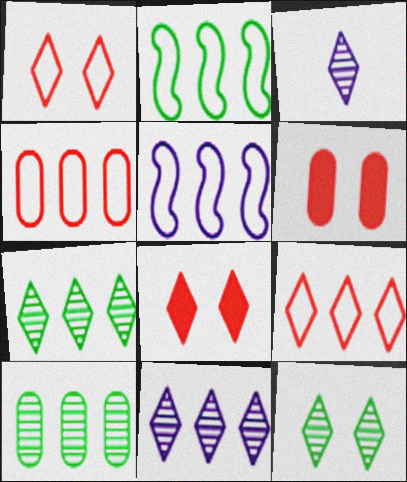[[2, 3, 6]]